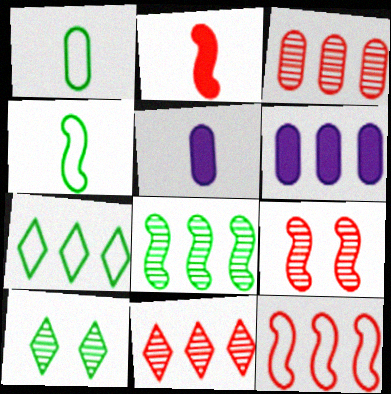[[2, 9, 12], 
[5, 7, 9], 
[5, 10, 12]]